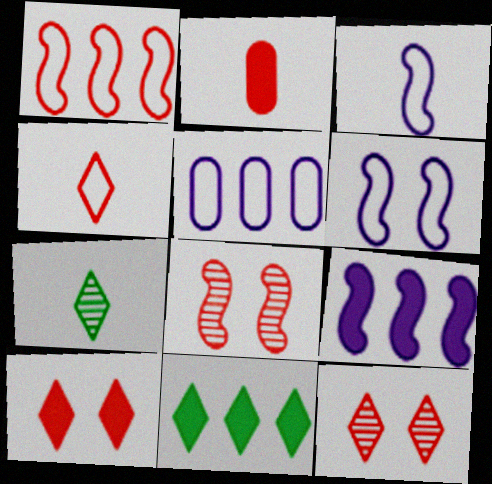[[1, 2, 12], 
[2, 3, 7]]